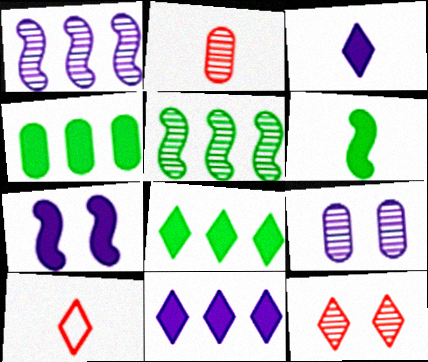[]